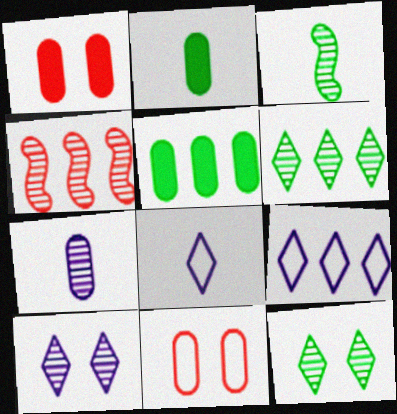[[1, 3, 9], 
[4, 5, 9], 
[4, 7, 12], 
[5, 7, 11]]